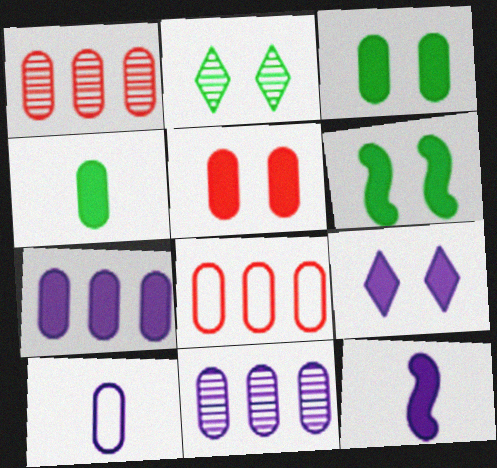[[1, 3, 10], 
[2, 8, 12], 
[4, 5, 7], 
[5, 6, 9], 
[7, 9, 12]]